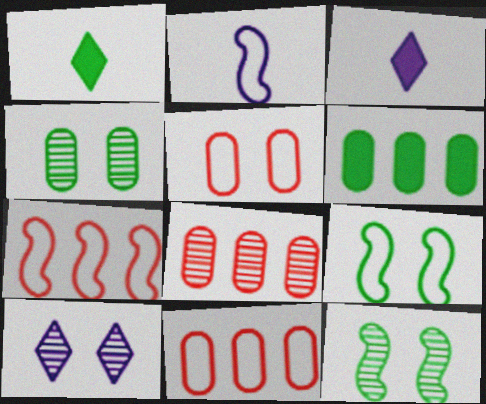[[2, 7, 9], 
[3, 4, 7], 
[3, 8, 9], 
[3, 11, 12]]